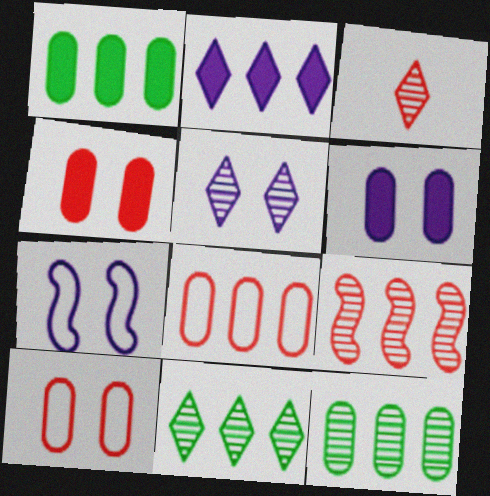[[1, 3, 7], 
[3, 5, 11], 
[5, 6, 7]]